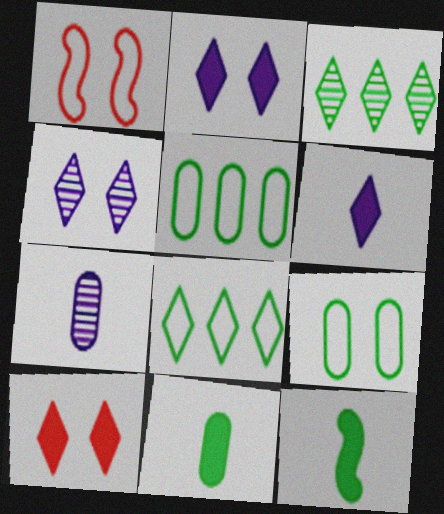[[3, 9, 12]]